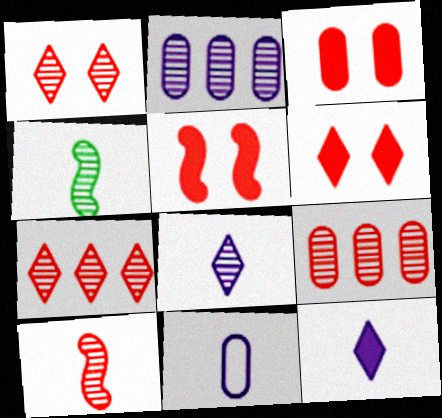[[1, 2, 4], 
[1, 9, 10], 
[3, 5, 6]]